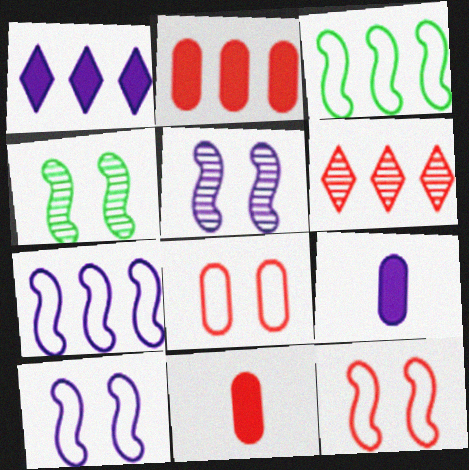[[6, 11, 12]]